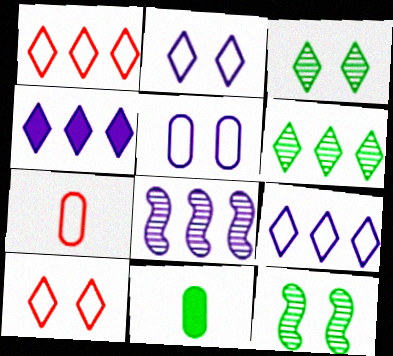[[1, 4, 6], 
[4, 7, 12], 
[8, 10, 11]]